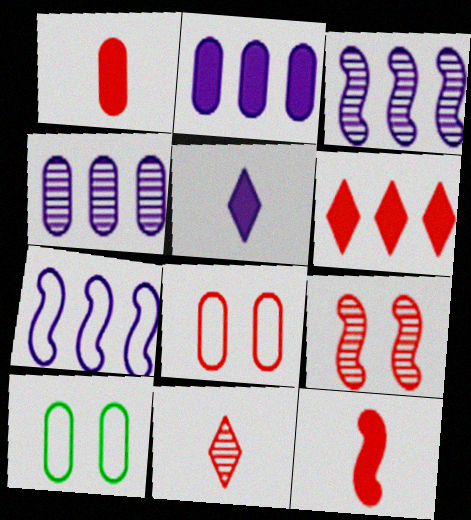[[1, 4, 10]]